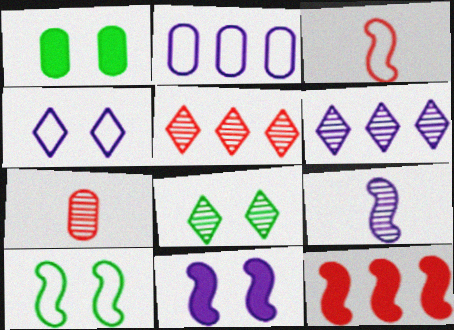[[1, 2, 7], 
[1, 3, 6], 
[1, 8, 10], 
[9, 10, 12]]